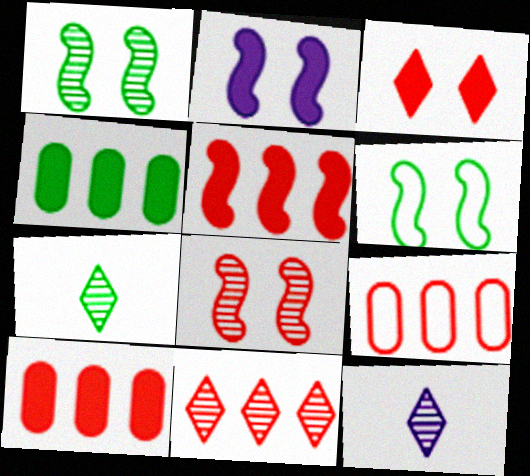[[2, 6, 8], 
[2, 7, 9], 
[4, 6, 7], 
[5, 9, 11], 
[6, 10, 12]]